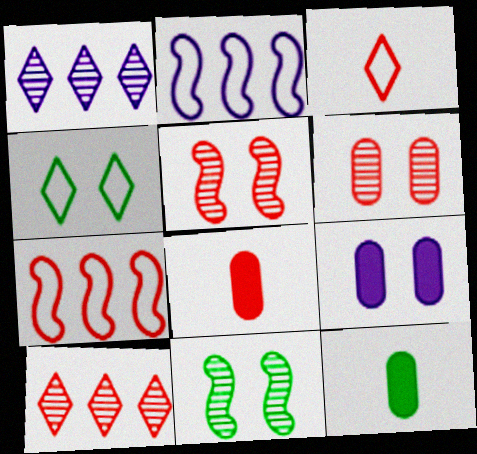[[4, 5, 9]]